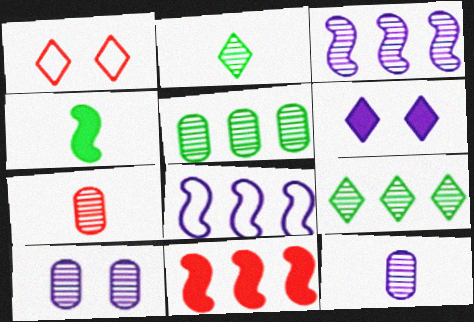[[1, 7, 11], 
[5, 7, 10], 
[6, 8, 12]]